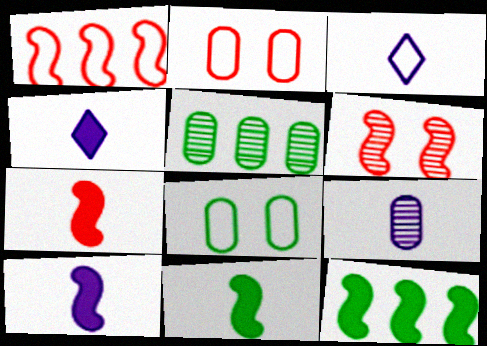[[1, 3, 8], 
[1, 6, 7], 
[3, 9, 10], 
[7, 10, 11]]